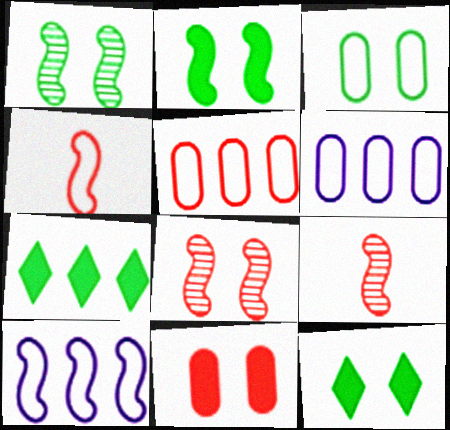[[1, 3, 12], 
[2, 9, 10], 
[6, 9, 12]]